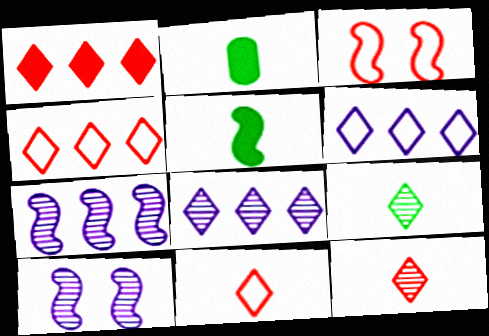[[2, 3, 8], 
[2, 4, 10], 
[3, 5, 7]]